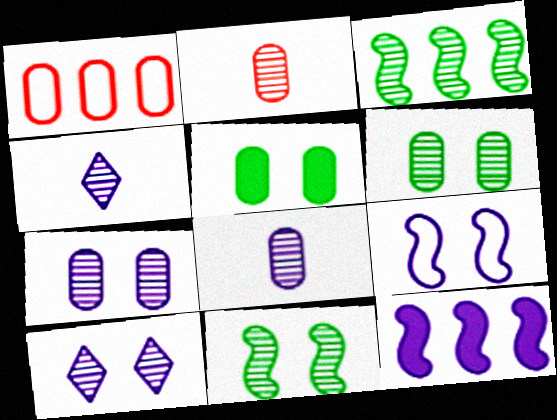[[1, 5, 8], 
[2, 3, 10]]